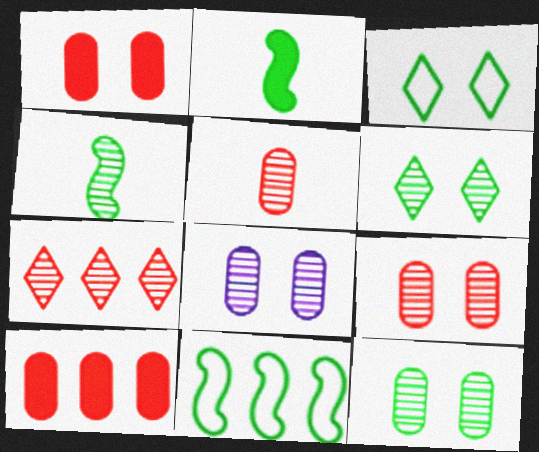[[4, 7, 8], 
[8, 9, 12]]